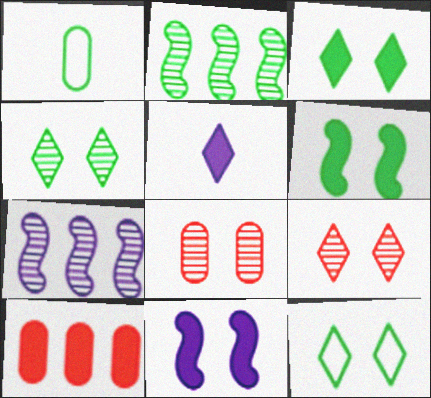[[1, 2, 3], 
[3, 4, 12], 
[5, 6, 10], 
[8, 11, 12]]